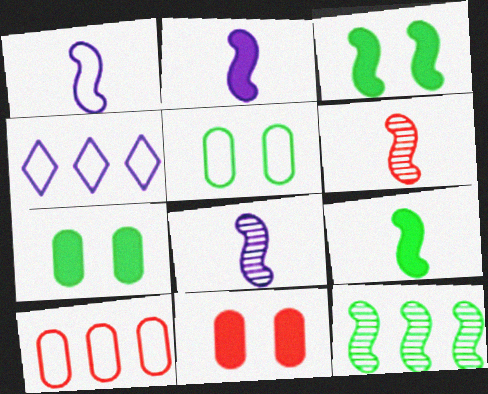[[1, 2, 8], 
[1, 6, 9], 
[4, 6, 7]]